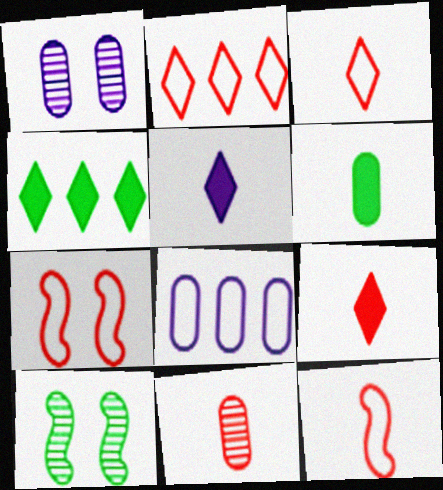[[1, 4, 12], 
[8, 9, 10], 
[9, 11, 12]]